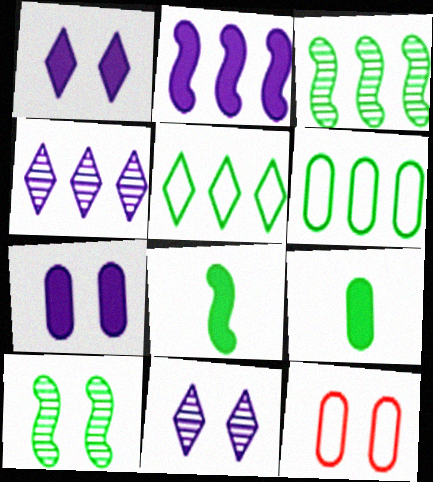[[1, 10, 12], 
[4, 8, 12], 
[5, 9, 10]]